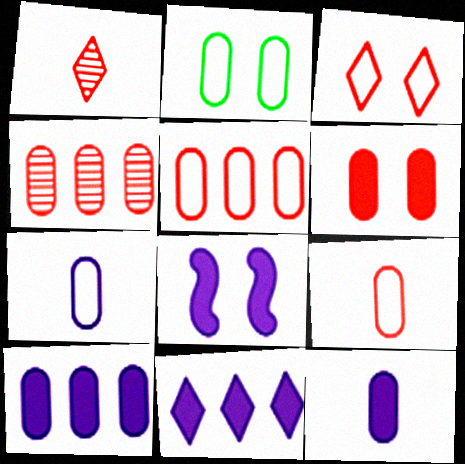[[2, 4, 12], 
[2, 5, 7], 
[4, 6, 9], 
[8, 11, 12]]